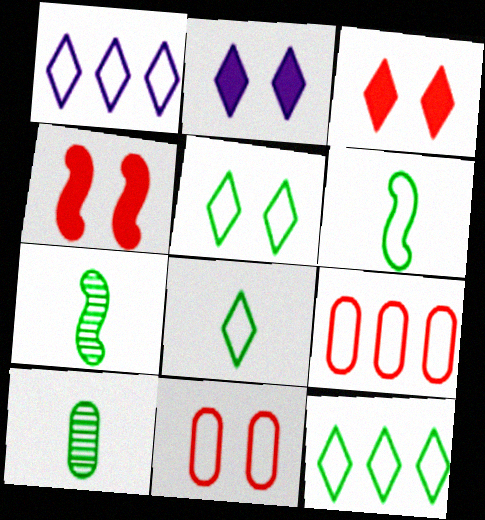[[1, 4, 10], 
[1, 6, 11], 
[2, 7, 9], 
[5, 8, 12]]